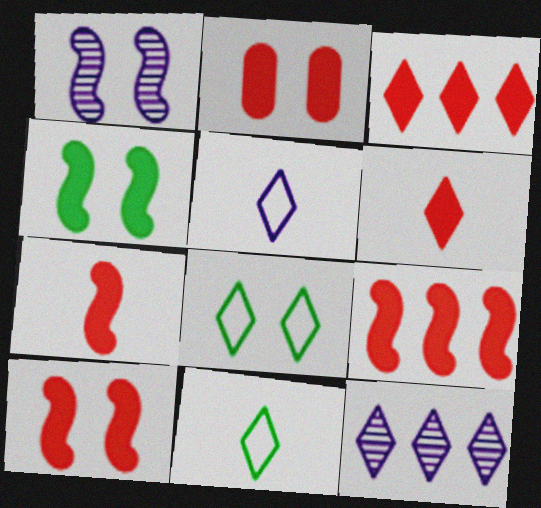[[1, 2, 8], 
[2, 3, 7], 
[2, 6, 9], 
[6, 8, 12], 
[7, 9, 10]]